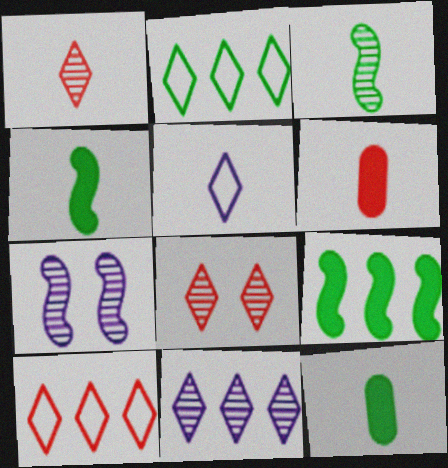[[2, 6, 7], 
[3, 5, 6], 
[7, 10, 12]]